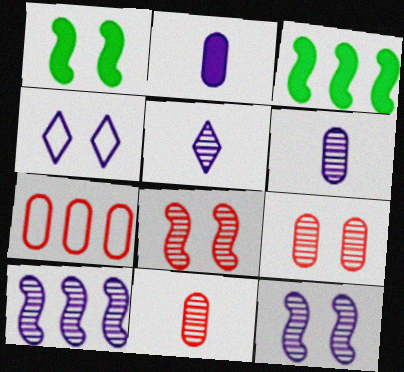[[1, 4, 9], 
[1, 5, 7], 
[2, 4, 10], 
[3, 4, 11]]